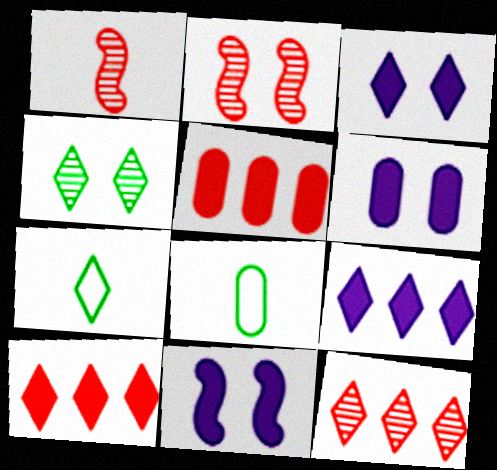[[2, 8, 9], 
[3, 6, 11], 
[3, 7, 12], 
[8, 11, 12]]